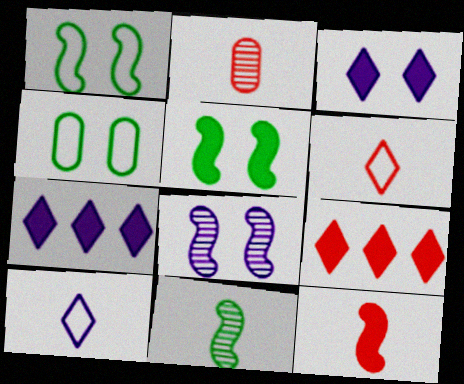[[1, 2, 7], 
[2, 6, 12]]